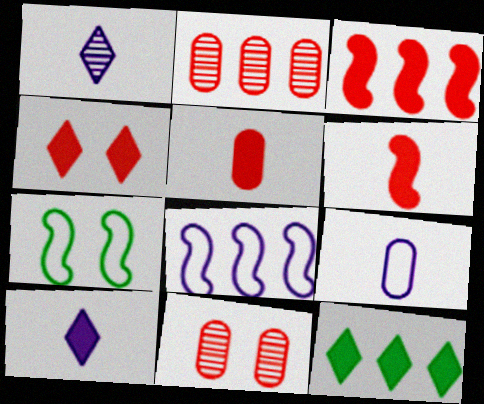[[2, 7, 10], 
[2, 8, 12], 
[3, 4, 5], 
[4, 10, 12]]